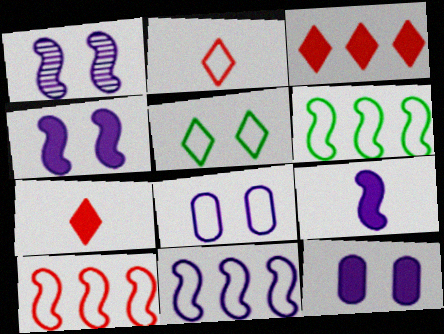[[1, 9, 11], 
[2, 6, 8], 
[6, 10, 11]]